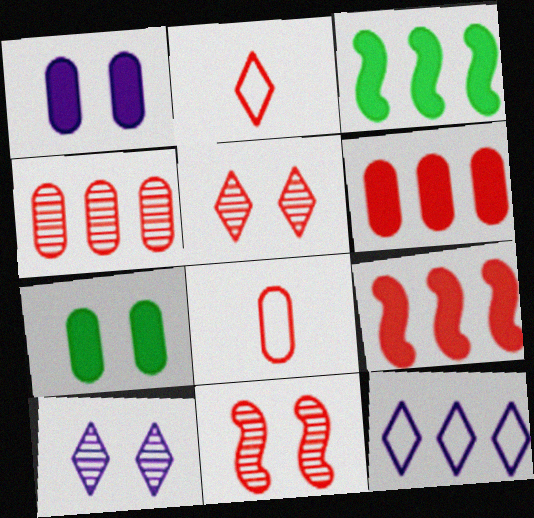[[2, 6, 11], 
[3, 4, 12], 
[3, 8, 10], 
[5, 8, 9]]